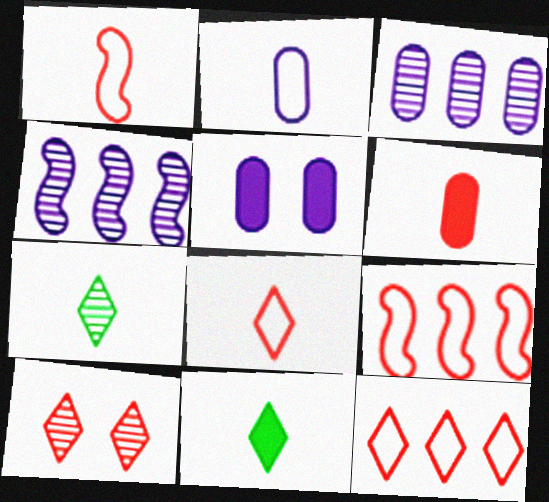[[2, 3, 5], 
[5, 7, 9], 
[6, 9, 10]]